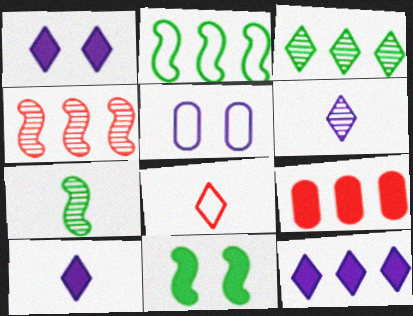[[1, 3, 8], 
[1, 10, 12], 
[2, 5, 8], 
[2, 7, 11], 
[9, 10, 11]]